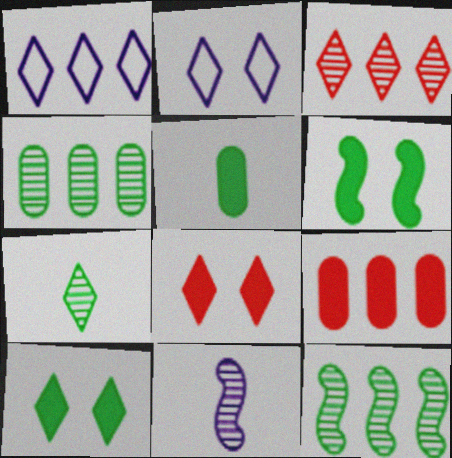[[1, 7, 8], 
[1, 9, 12]]